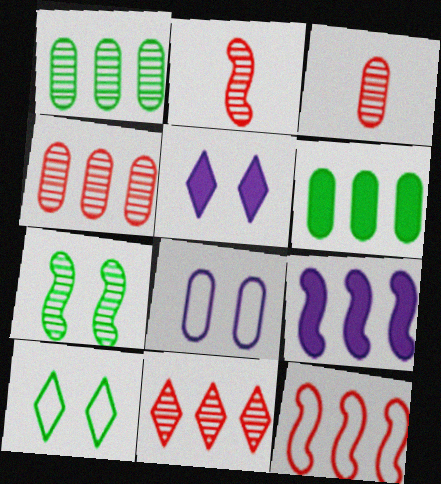[[3, 6, 8], 
[3, 9, 10]]